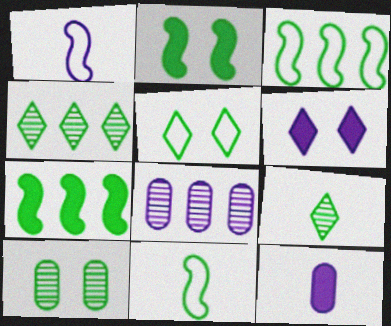[[1, 6, 8], 
[2, 5, 10]]